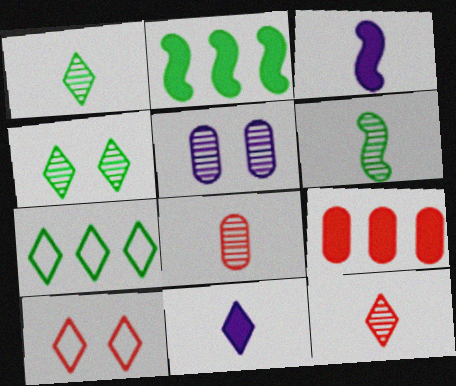[]